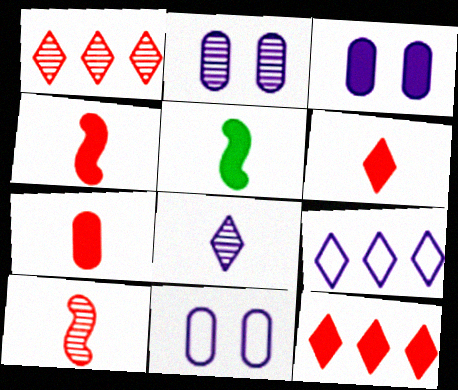[[1, 5, 11], 
[2, 3, 11], 
[3, 5, 12], 
[4, 6, 7]]